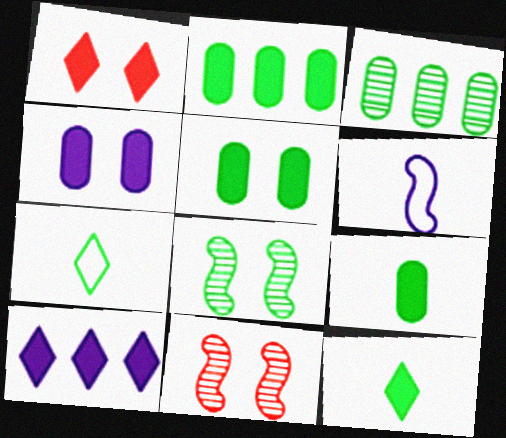[[1, 3, 6], 
[1, 10, 12], 
[2, 5, 9], 
[2, 7, 8]]